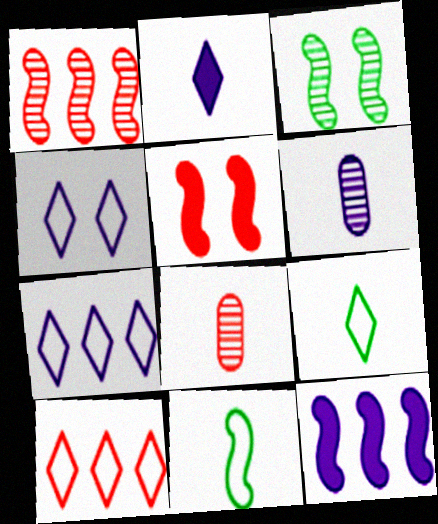[[2, 8, 11], 
[4, 6, 12], 
[4, 9, 10], 
[5, 8, 10]]